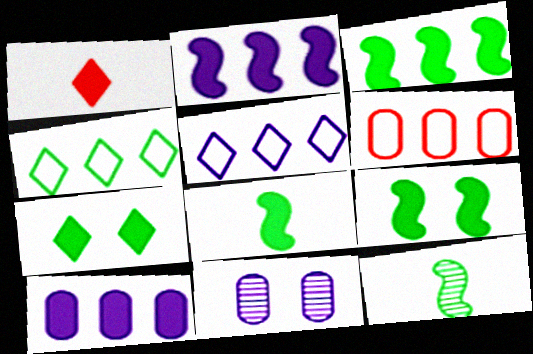[[1, 9, 10], 
[3, 8, 9]]